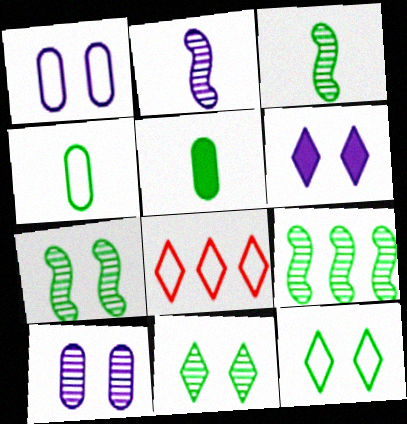[[3, 7, 9], 
[5, 9, 12]]